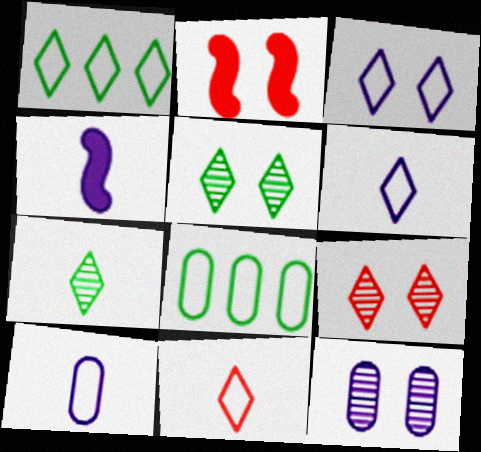[[1, 3, 11], 
[4, 8, 9]]